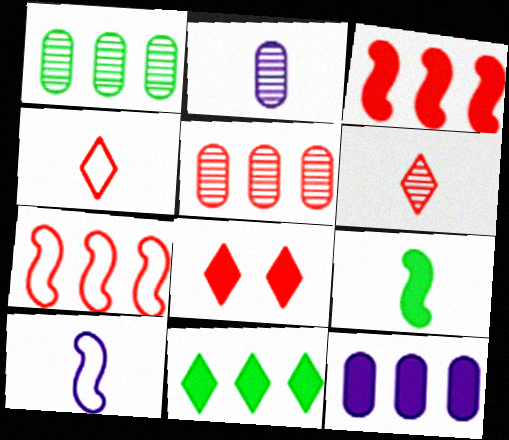[[1, 8, 10], 
[2, 4, 9], 
[3, 11, 12], 
[8, 9, 12]]